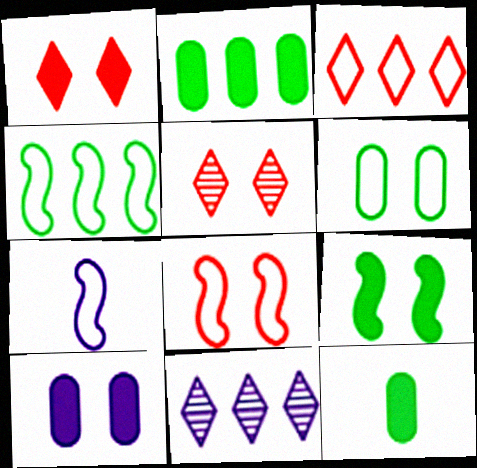[[1, 9, 10], 
[2, 5, 7], 
[3, 6, 7], 
[4, 7, 8], 
[7, 10, 11], 
[8, 11, 12]]